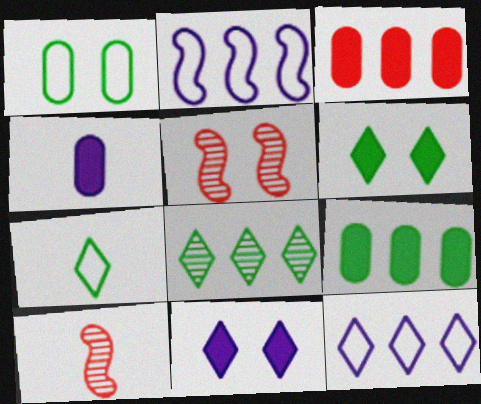[[1, 5, 11], 
[2, 3, 8], 
[4, 7, 10], 
[6, 7, 8]]